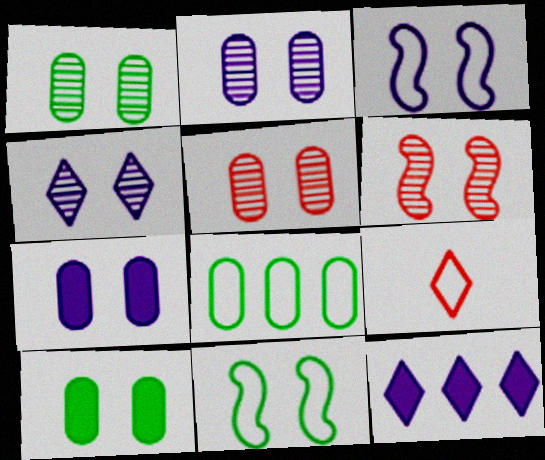[[1, 2, 5], 
[1, 4, 6], 
[3, 4, 7], 
[3, 8, 9]]